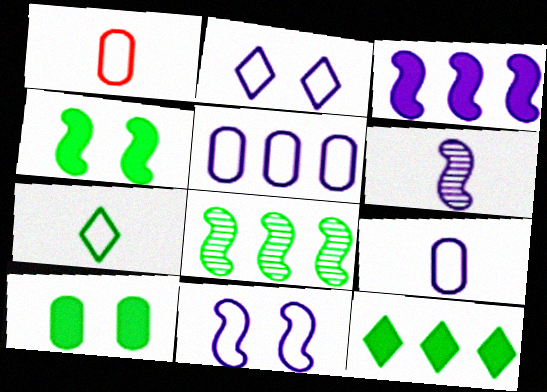[[3, 6, 11], 
[7, 8, 10]]